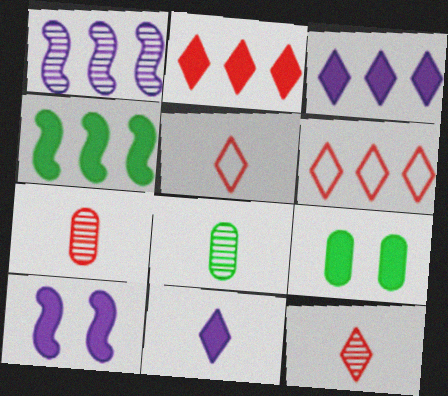[[1, 5, 9], 
[6, 8, 10]]